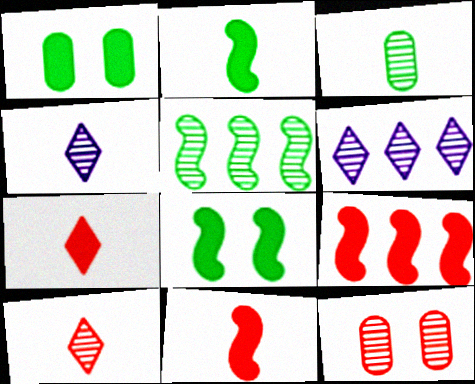[[4, 5, 12]]